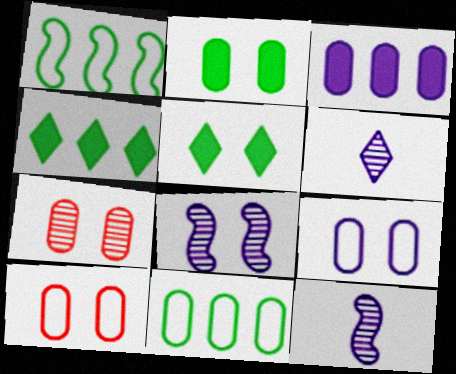[[2, 7, 9], 
[4, 10, 12], 
[5, 8, 10]]